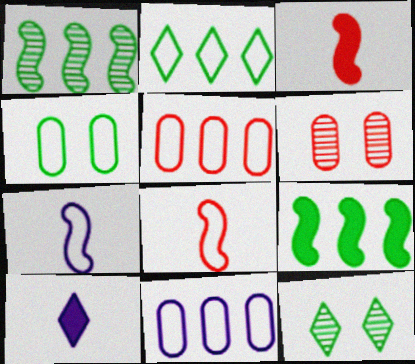[[3, 11, 12]]